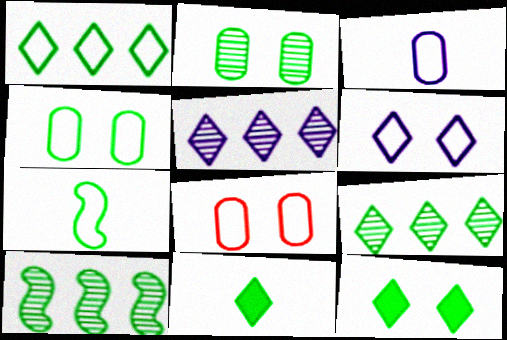[[1, 4, 7], 
[4, 10, 11]]